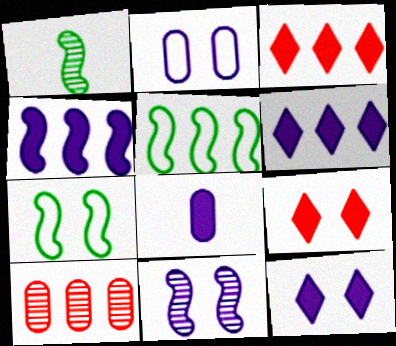[[1, 2, 3], 
[2, 11, 12], 
[4, 8, 12], 
[5, 6, 10]]